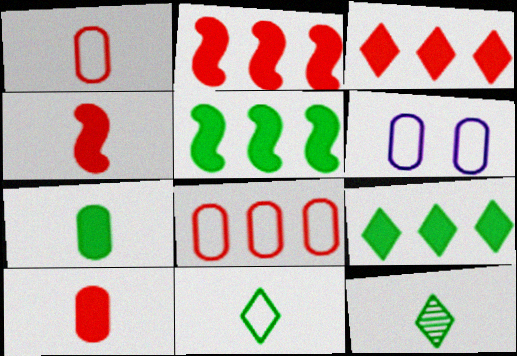[[2, 6, 12]]